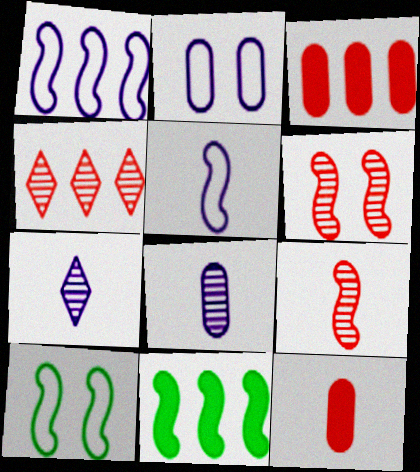[[3, 7, 10], 
[5, 6, 11]]